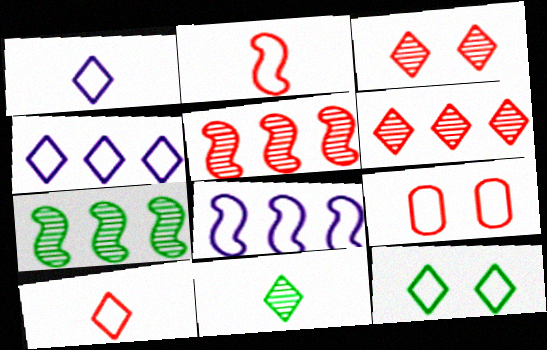[[4, 10, 12]]